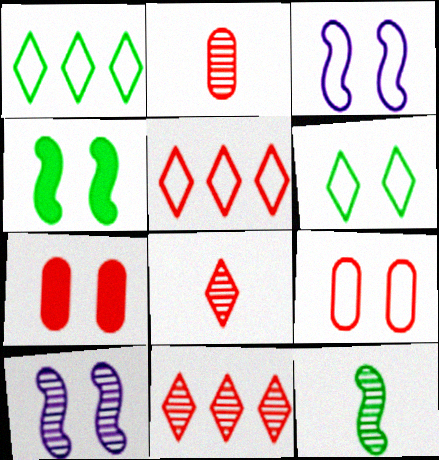[[3, 6, 9], 
[6, 7, 10]]